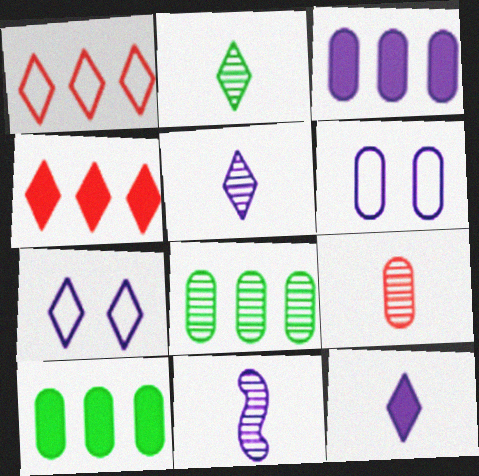[[2, 4, 7], 
[2, 9, 11], 
[3, 7, 11], 
[6, 9, 10]]